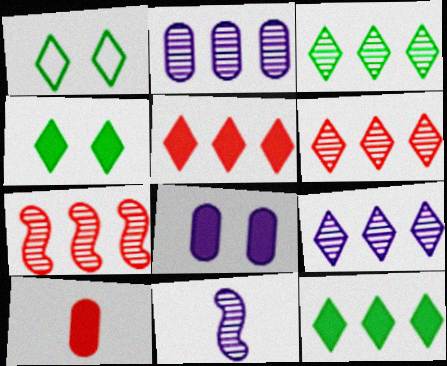[[2, 3, 7], 
[3, 6, 9]]